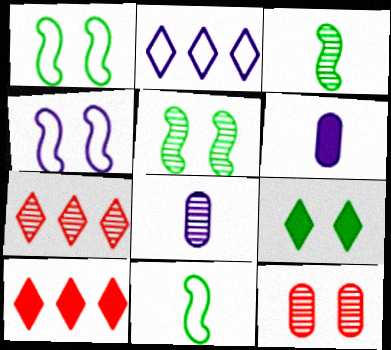[[1, 6, 7], 
[1, 8, 10], 
[4, 9, 12], 
[5, 7, 8]]